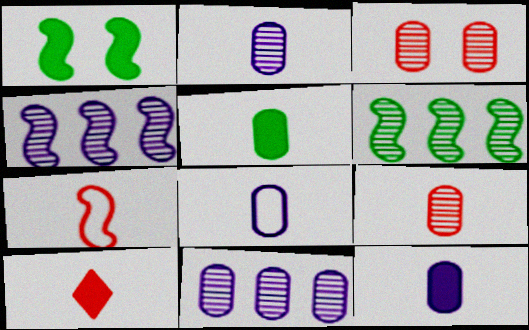[[1, 4, 7], 
[2, 8, 12], 
[5, 8, 9], 
[7, 9, 10]]